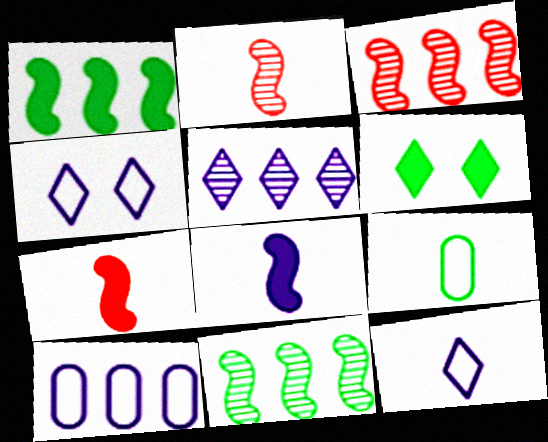[[2, 6, 10], 
[6, 9, 11]]